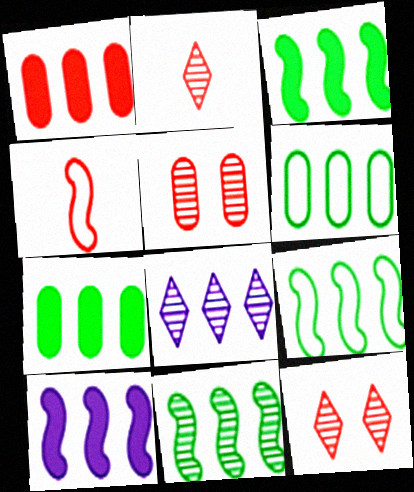[[1, 4, 12], 
[1, 8, 9], 
[3, 9, 11]]